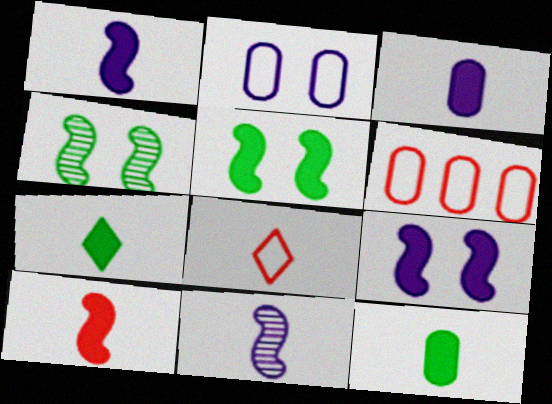[[3, 7, 10], 
[8, 11, 12]]